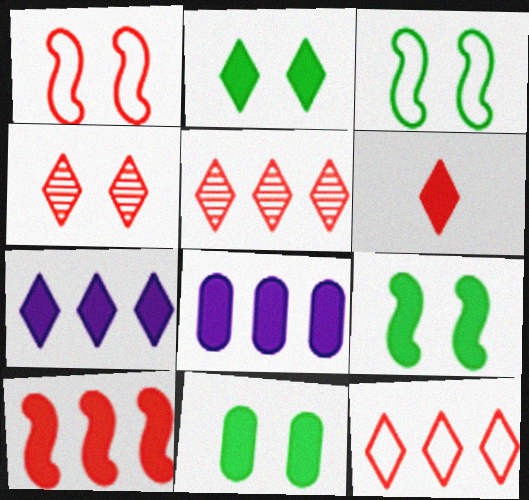[[2, 6, 7], 
[2, 9, 11], 
[4, 6, 12], 
[6, 8, 9]]